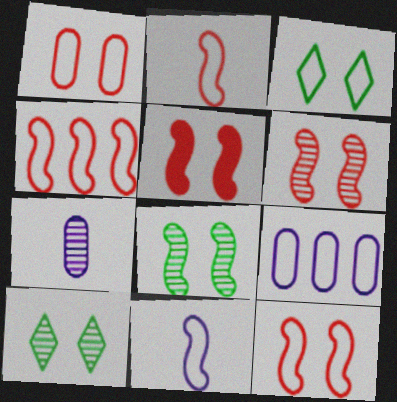[[2, 3, 9], 
[2, 4, 12], 
[5, 6, 12]]